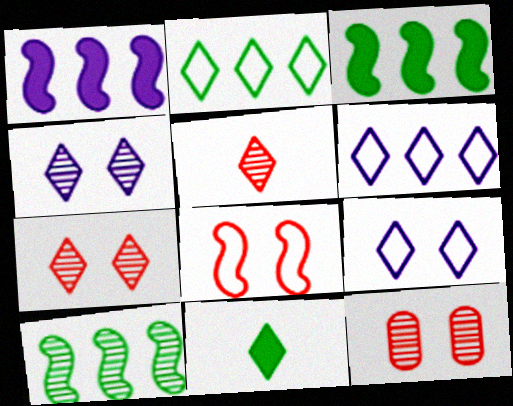[[6, 7, 11]]